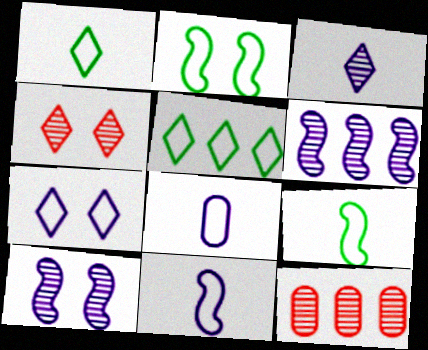[]